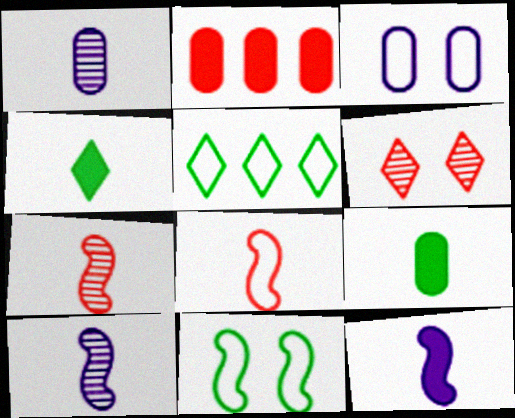[[1, 4, 8], 
[2, 6, 8], 
[3, 5, 8]]